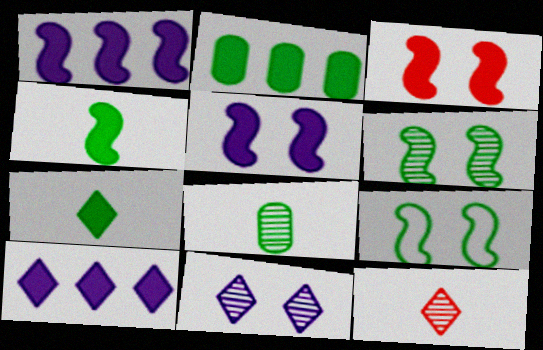[[1, 3, 4]]